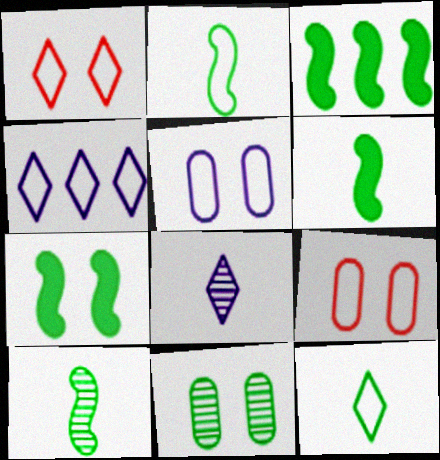[[1, 4, 12], 
[2, 4, 9], 
[2, 6, 10], 
[3, 6, 7], 
[3, 8, 9], 
[3, 11, 12]]